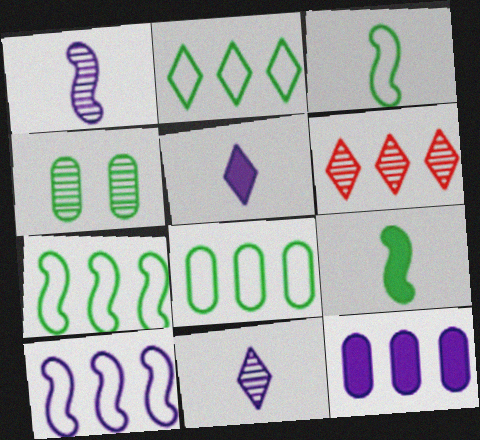[[1, 4, 6], 
[2, 4, 9], 
[2, 7, 8], 
[6, 7, 12]]